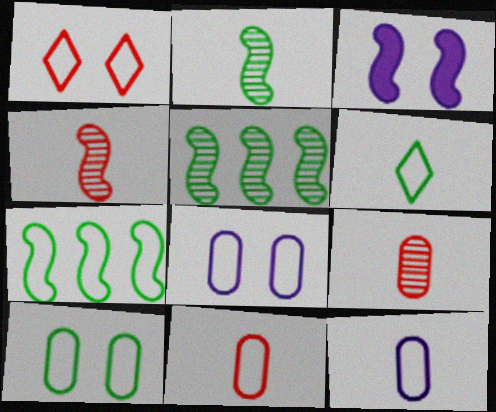[[1, 7, 12], 
[3, 4, 7], 
[6, 7, 10]]